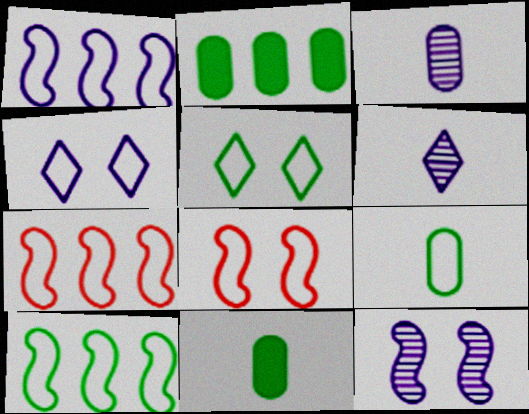[[1, 7, 10], 
[2, 6, 8], 
[4, 7, 9], 
[5, 9, 10]]